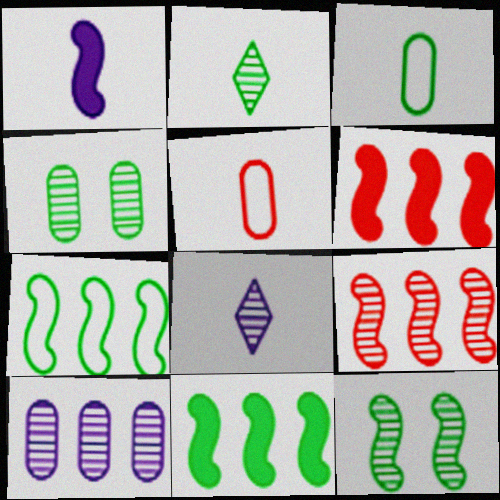[[1, 2, 5], 
[4, 8, 9]]